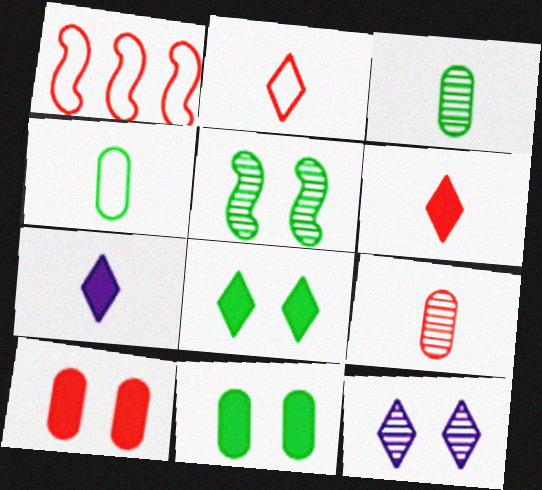[]